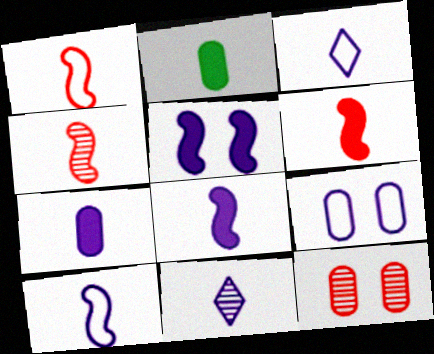[[1, 2, 11], 
[1, 4, 6], 
[2, 3, 4], 
[7, 10, 11]]